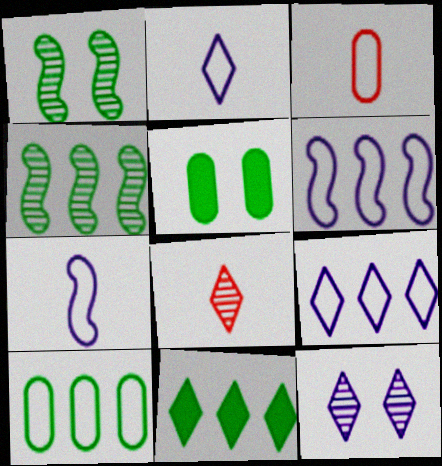[[4, 10, 11], 
[5, 6, 8]]